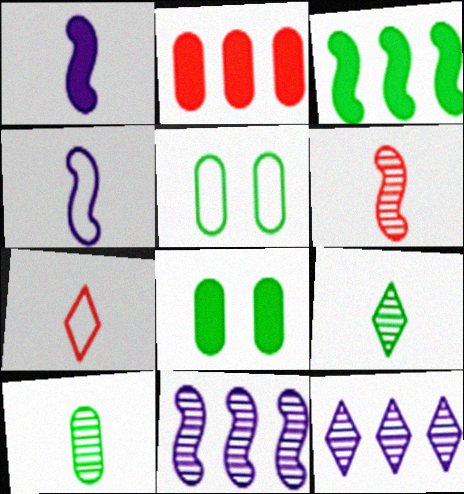[[1, 7, 10], 
[3, 5, 9], 
[7, 8, 11]]